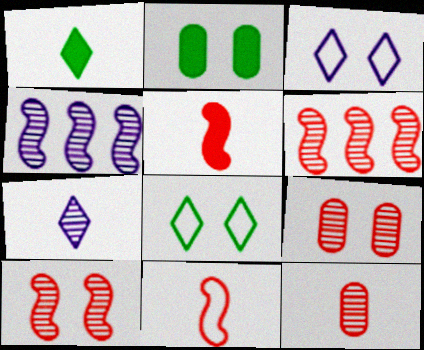[[2, 3, 10]]